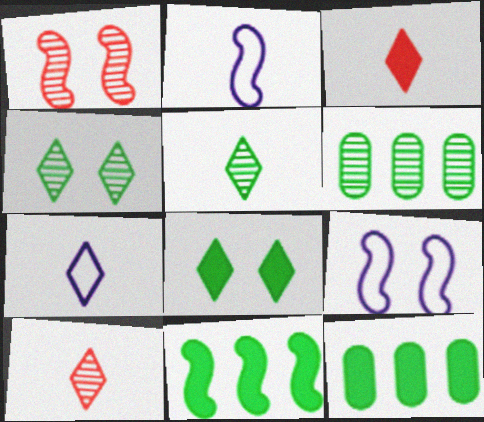[[1, 2, 11], 
[1, 7, 12], 
[3, 5, 7], 
[3, 6, 9], 
[9, 10, 12]]